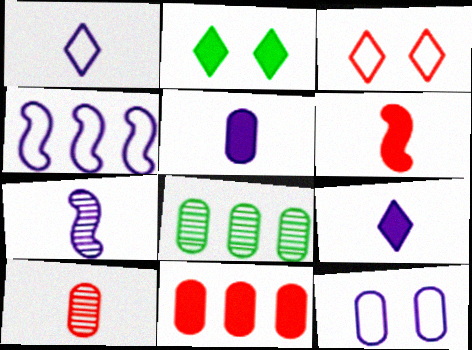[[1, 4, 12], 
[1, 5, 7], 
[2, 4, 10]]